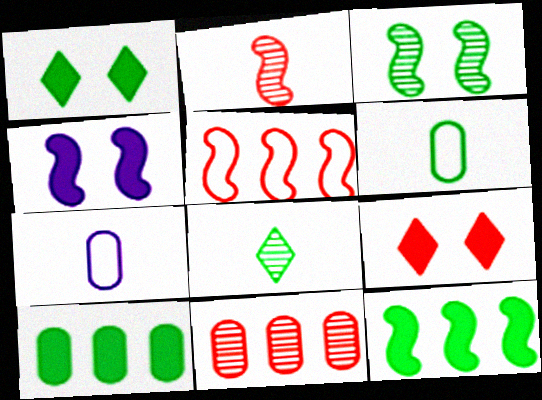[]